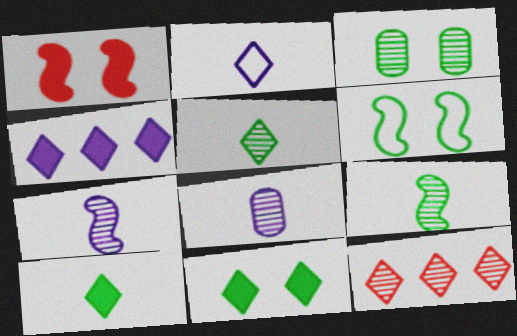[[2, 11, 12], 
[3, 6, 11], 
[3, 7, 12]]